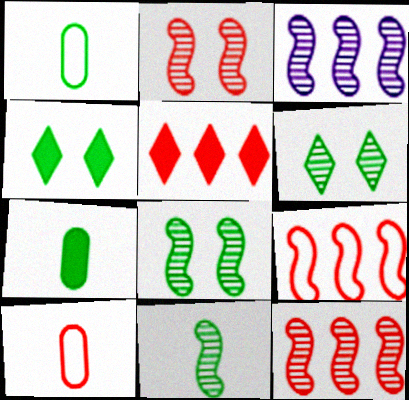[[2, 3, 11], 
[2, 5, 10], 
[3, 4, 10]]